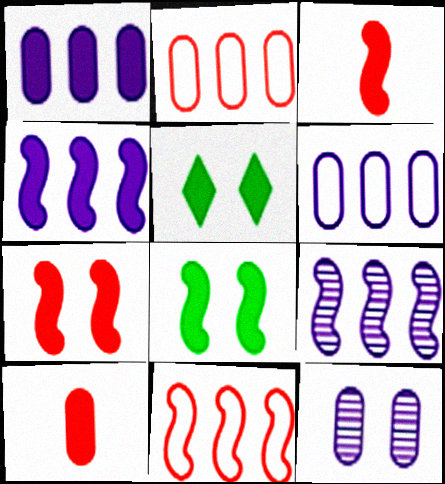[[1, 3, 5], 
[3, 4, 8], 
[4, 5, 10]]